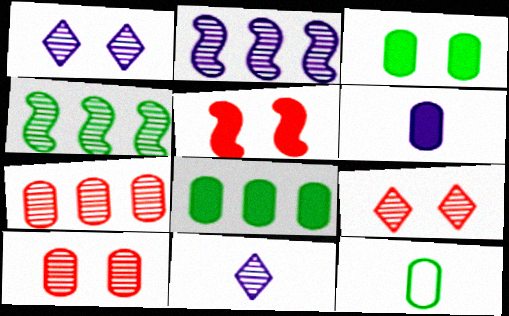[[4, 10, 11]]